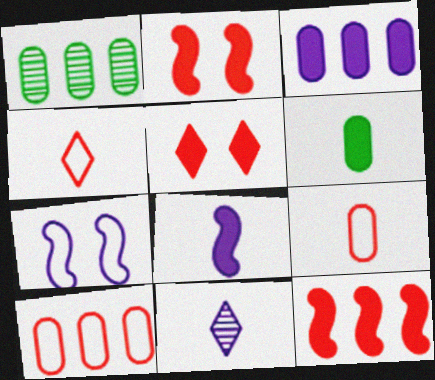[[1, 3, 10], 
[3, 7, 11]]